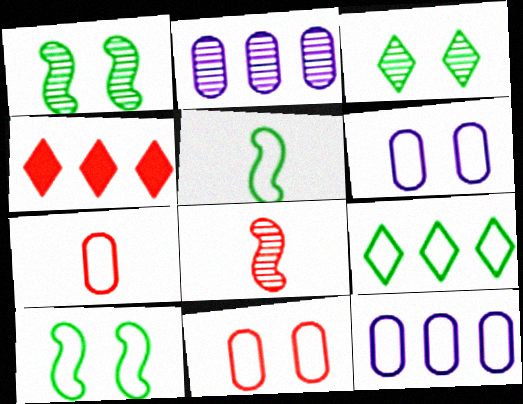[[2, 3, 8], 
[4, 8, 11]]